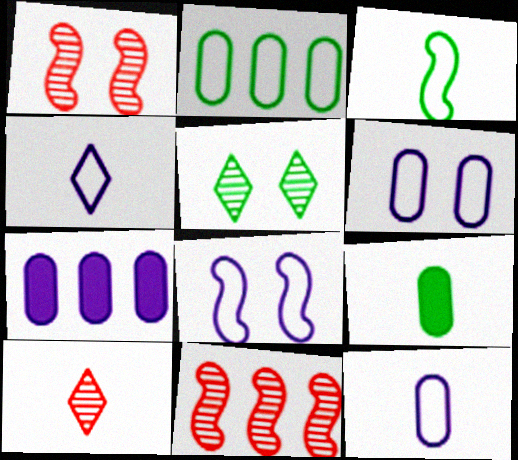[]